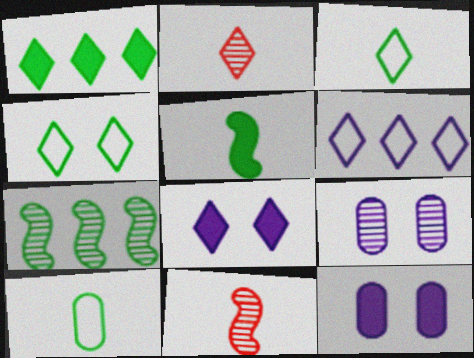[[2, 7, 9]]